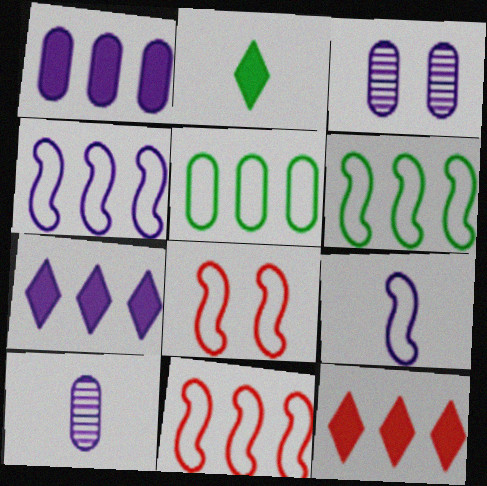[[2, 3, 11], 
[3, 7, 9], 
[4, 6, 11], 
[6, 8, 9]]